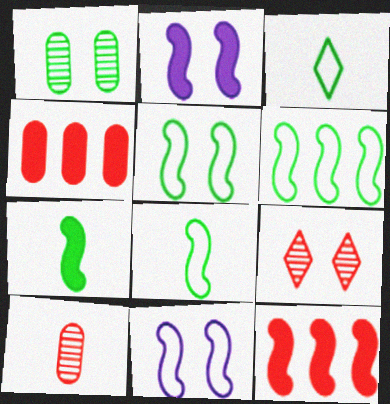[[2, 7, 12], 
[5, 6, 8]]